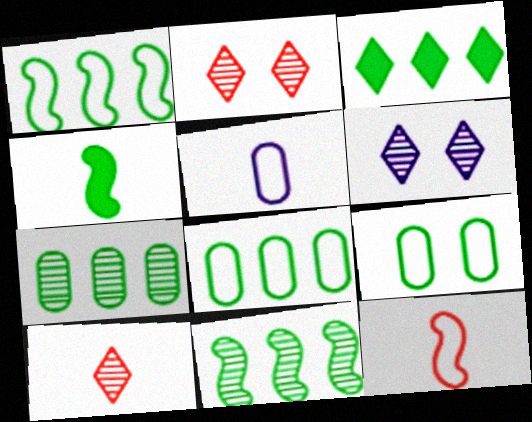[[1, 3, 7], 
[3, 8, 11], 
[4, 5, 10]]